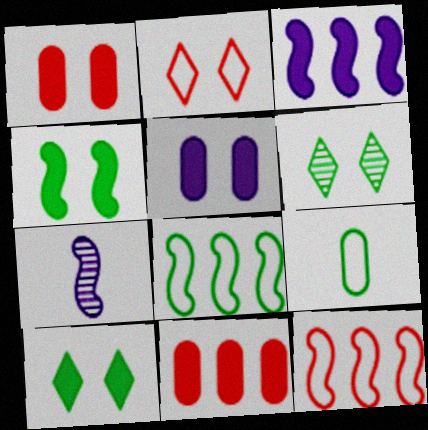[[4, 7, 12]]